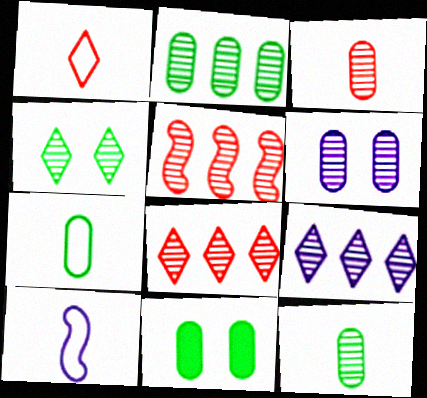[[1, 7, 10], 
[2, 3, 6], 
[2, 5, 9], 
[2, 7, 11], 
[8, 10, 11]]